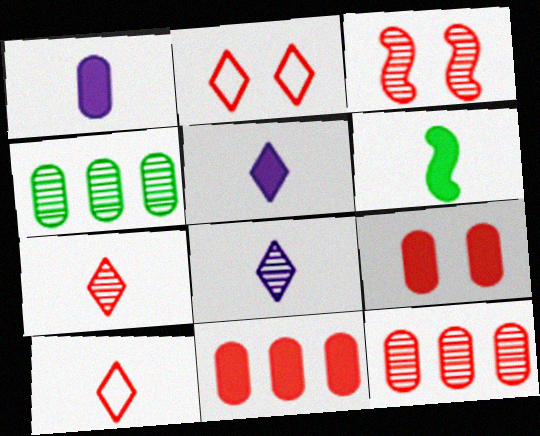[[2, 3, 9], 
[3, 4, 8], 
[3, 7, 12], 
[3, 10, 11]]